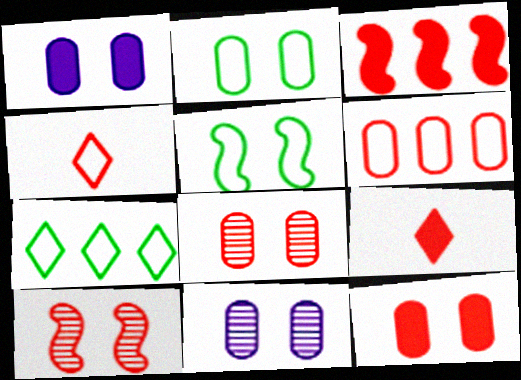[[1, 2, 8], 
[2, 11, 12], 
[3, 4, 8], 
[3, 9, 12], 
[6, 9, 10]]